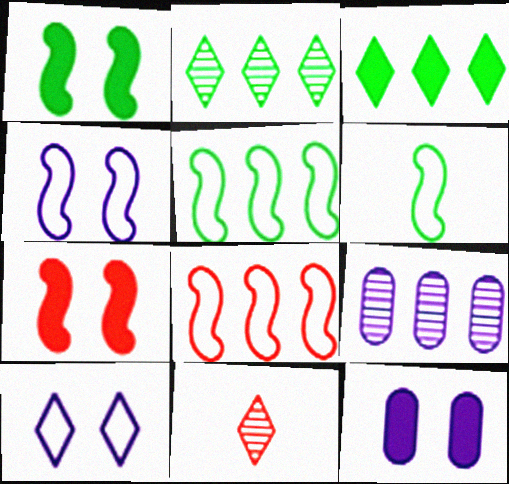[[3, 8, 9], 
[3, 10, 11], 
[4, 6, 8], 
[5, 11, 12]]